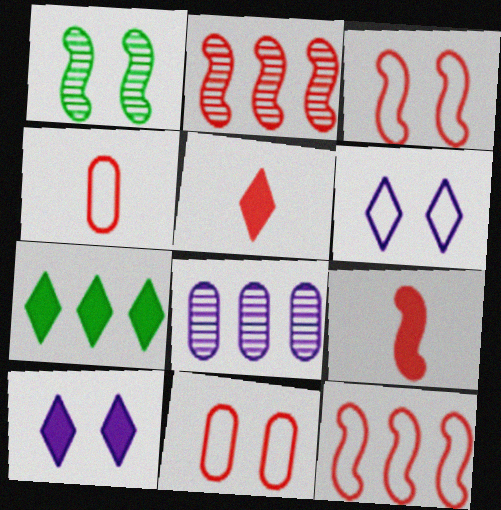[[1, 10, 11], 
[2, 3, 9], 
[2, 5, 11], 
[5, 7, 10], 
[7, 8, 12]]